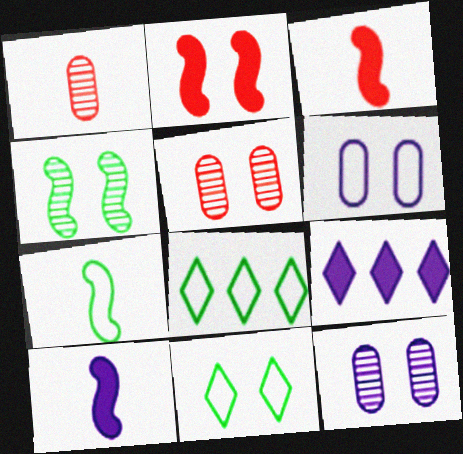[[2, 11, 12], 
[3, 8, 12], 
[5, 7, 9], 
[5, 8, 10]]